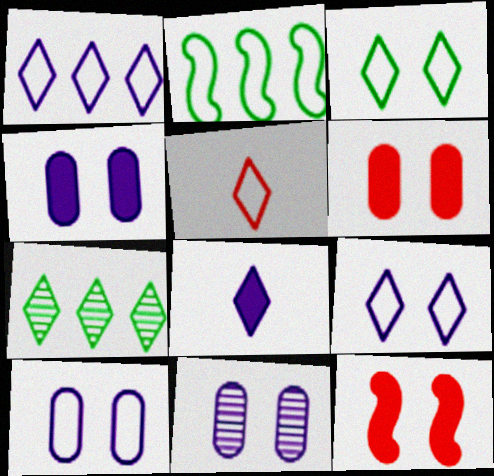[[1, 3, 5], 
[2, 5, 10], 
[3, 11, 12], 
[4, 10, 11]]